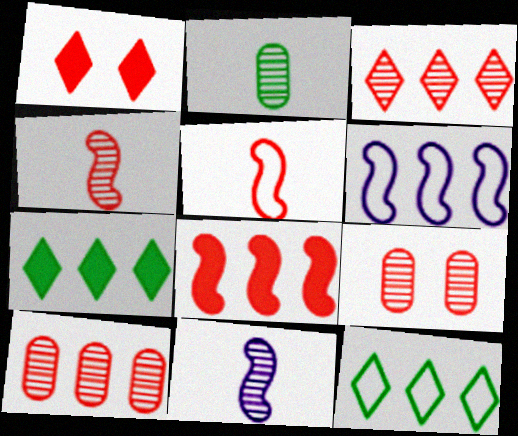[[1, 2, 6], 
[1, 5, 10], 
[3, 4, 9], 
[6, 7, 10]]